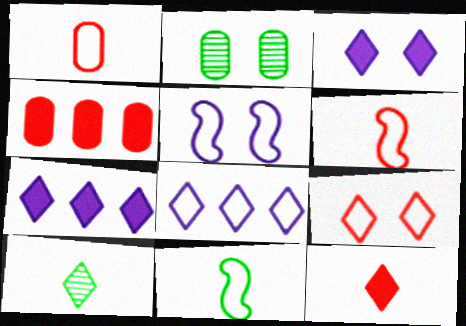[[2, 6, 7], 
[4, 5, 10], 
[7, 9, 10]]